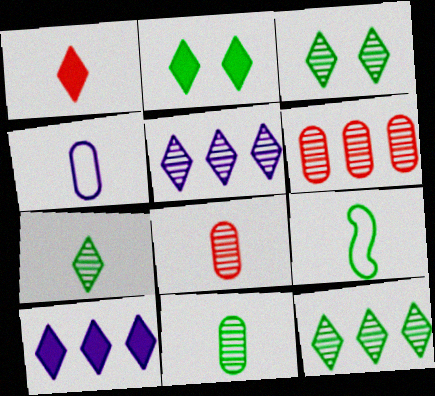[[1, 2, 10], 
[3, 7, 12]]